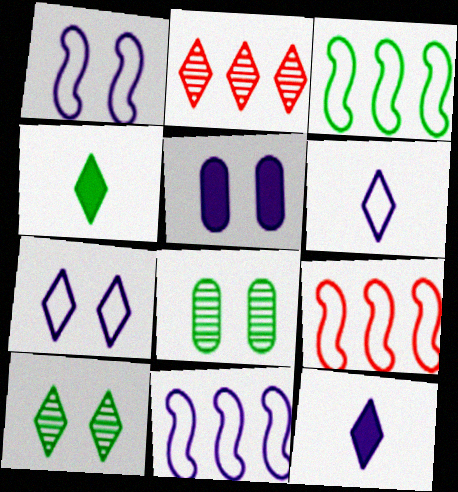[[2, 4, 7], 
[3, 4, 8], 
[3, 9, 11], 
[8, 9, 12]]